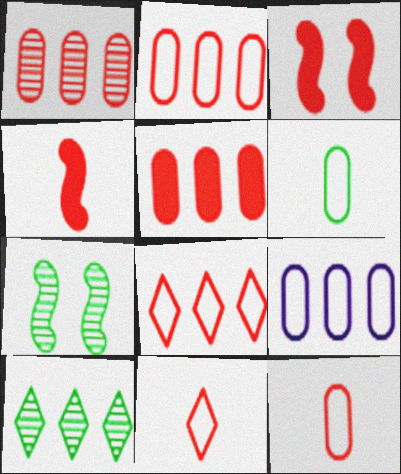[[1, 2, 5], 
[1, 3, 11]]